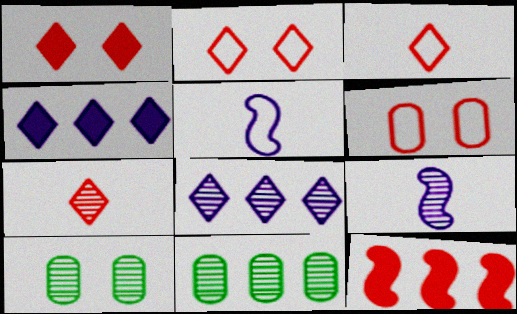[[1, 5, 11], 
[6, 7, 12]]